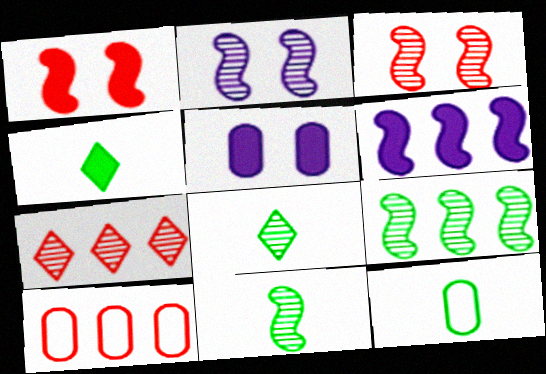[[2, 4, 10], 
[4, 11, 12]]